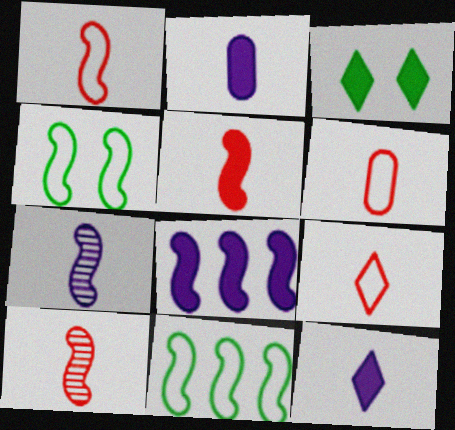[[1, 5, 10], 
[1, 6, 9], 
[4, 8, 10]]